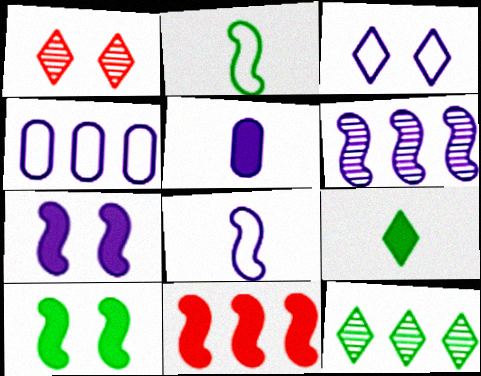[[3, 4, 8], 
[3, 5, 6], 
[4, 11, 12], 
[6, 7, 8]]